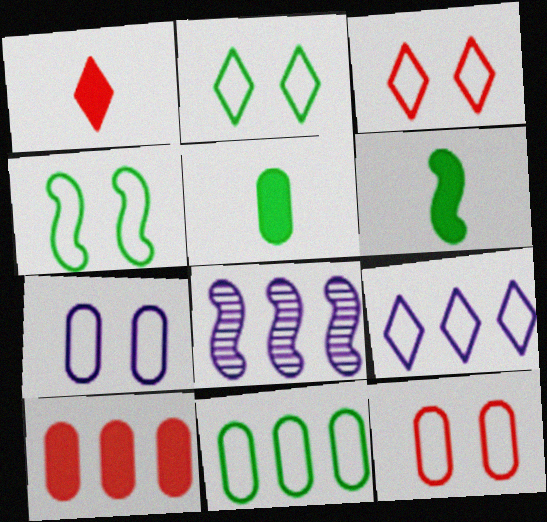[[3, 4, 7], 
[3, 5, 8]]